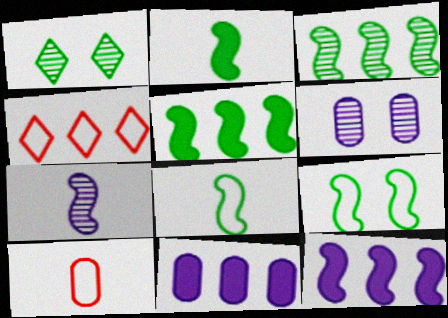[[1, 10, 12], 
[2, 3, 9], 
[2, 4, 6], 
[3, 4, 11]]